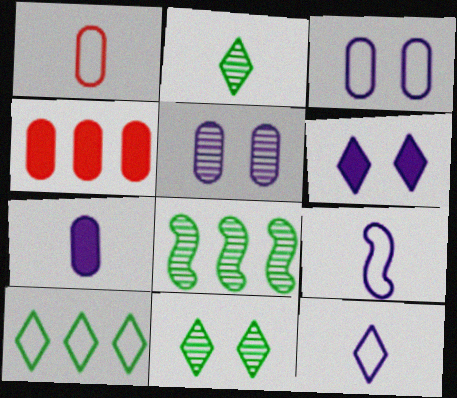[[1, 6, 8], 
[4, 9, 11]]